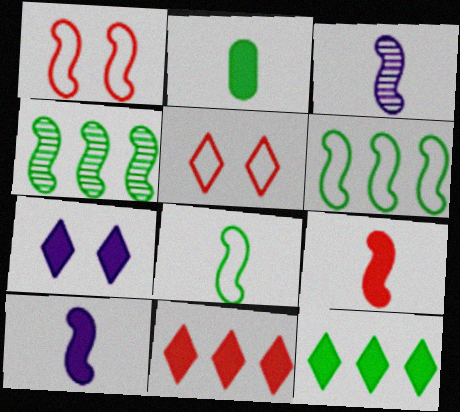[[1, 4, 10], 
[3, 8, 9]]